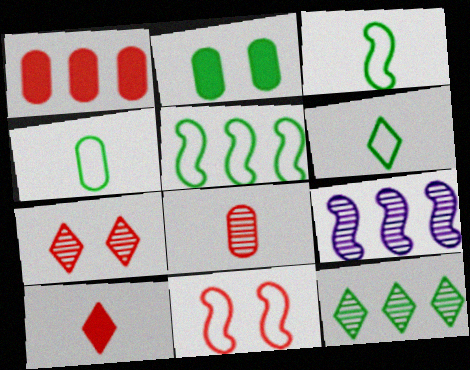[[2, 3, 12], 
[3, 4, 6]]